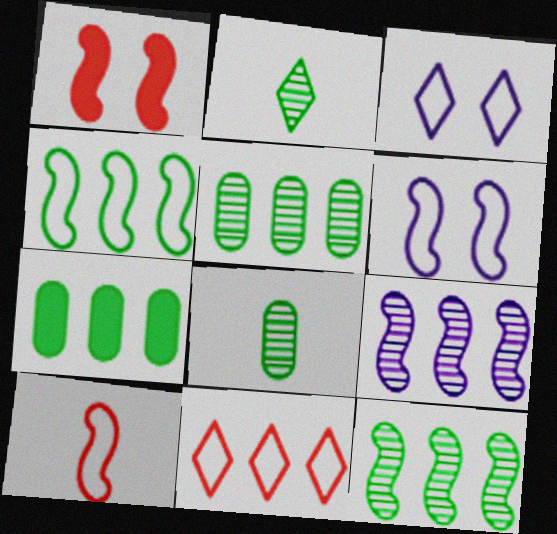[[4, 6, 10], 
[7, 9, 11]]